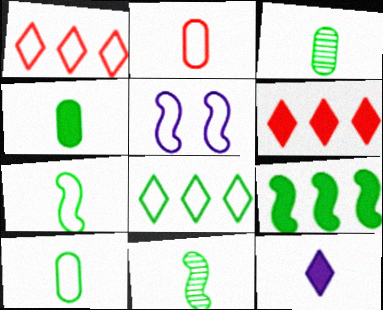[[1, 5, 10], 
[2, 5, 8], 
[2, 11, 12], 
[3, 4, 10], 
[3, 5, 6]]